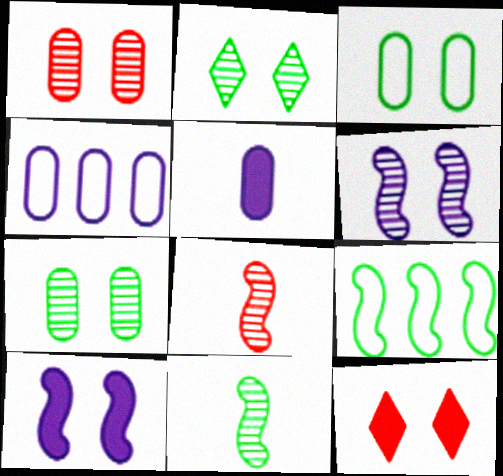[[1, 2, 6], 
[3, 6, 12], 
[4, 11, 12], 
[8, 9, 10]]